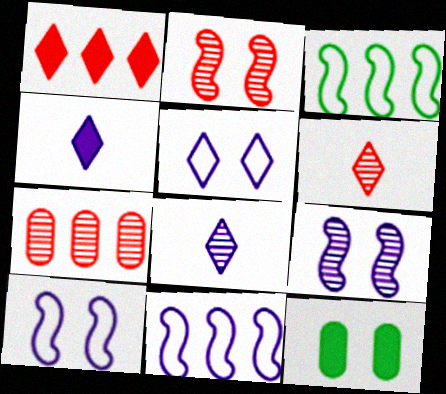[[2, 5, 12], 
[2, 6, 7], 
[6, 11, 12]]